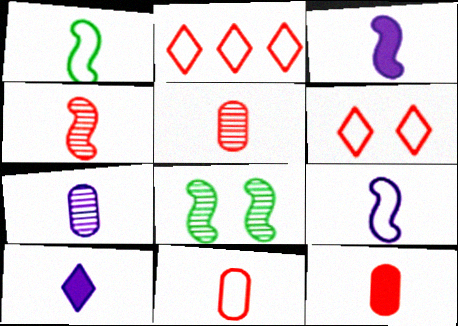[[1, 3, 4], 
[1, 5, 10], 
[5, 11, 12], 
[7, 9, 10]]